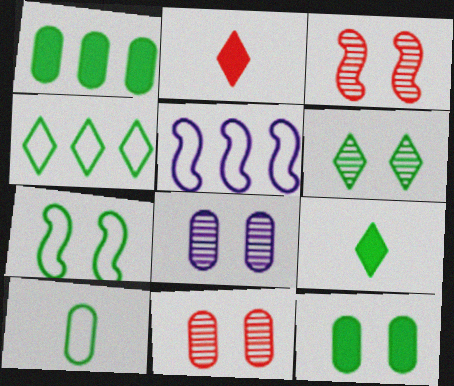[[3, 6, 8], 
[4, 6, 9], 
[4, 7, 10], 
[5, 9, 11], 
[6, 7, 12]]